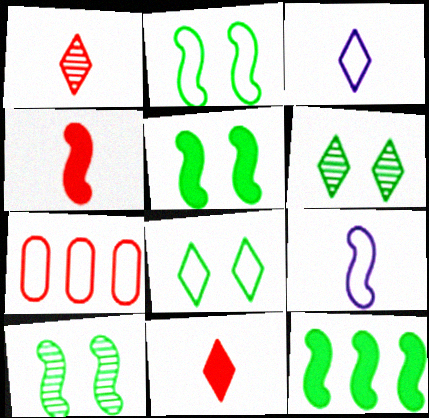[[2, 3, 7], 
[2, 5, 10], 
[7, 8, 9]]